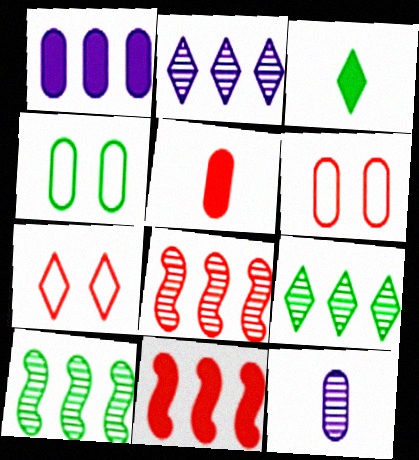[[2, 3, 7], 
[3, 4, 10], 
[5, 7, 8]]